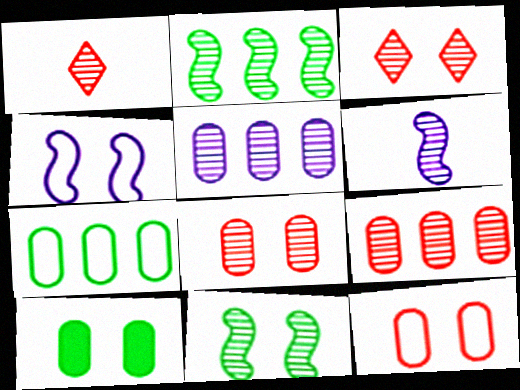[[1, 5, 11], 
[3, 4, 10]]